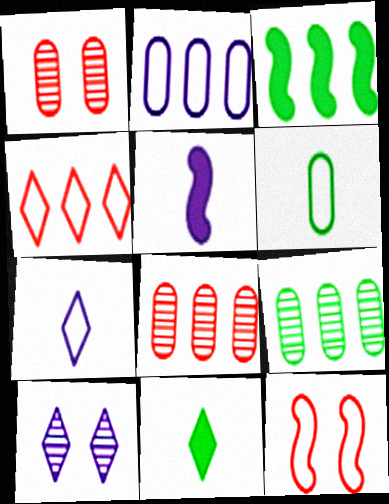[[1, 3, 7], 
[2, 5, 10], 
[4, 10, 11]]